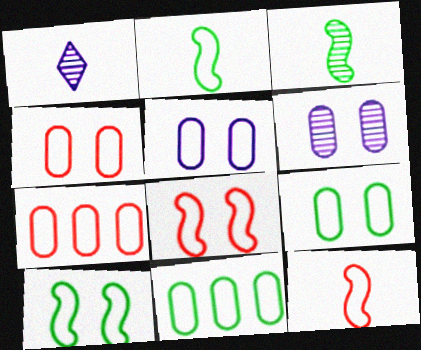[[4, 5, 9]]